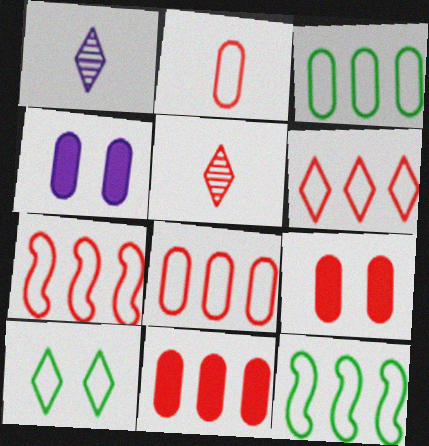[[1, 9, 12], 
[4, 5, 12], 
[5, 7, 9], 
[6, 7, 8]]